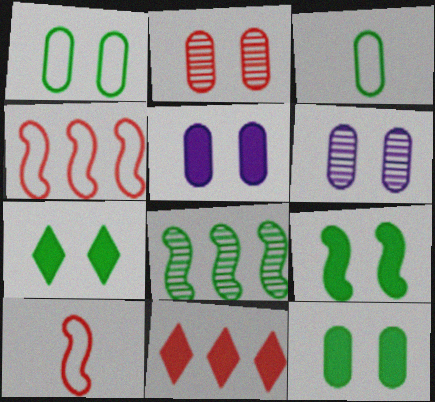[[1, 2, 5], 
[2, 10, 11], 
[3, 7, 8], 
[7, 9, 12]]